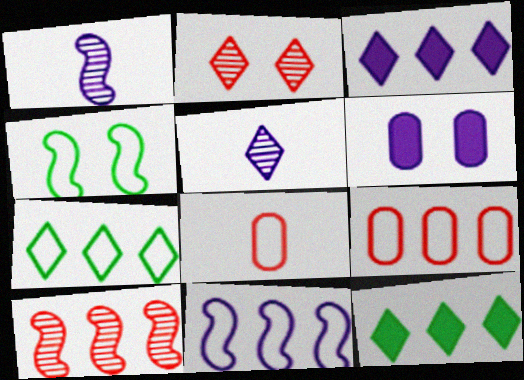[[2, 4, 6], 
[5, 6, 11], 
[7, 9, 11]]